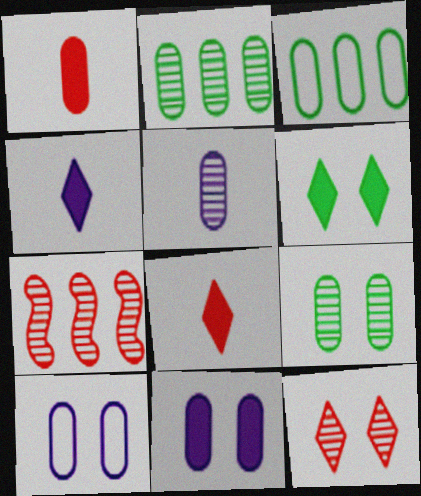[[1, 2, 10]]